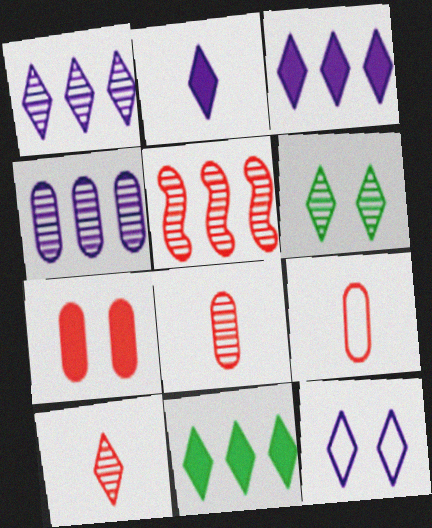[[1, 2, 12], 
[1, 6, 10], 
[10, 11, 12]]